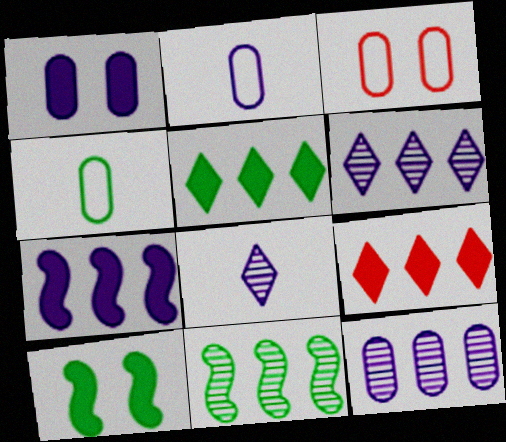[[1, 2, 12]]